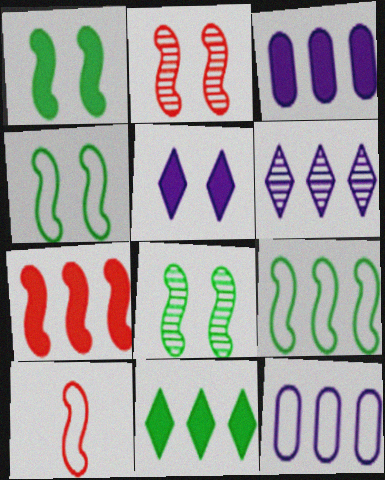[[1, 4, 8], 
[2, 7, 10], 
[3, 7, 11]]